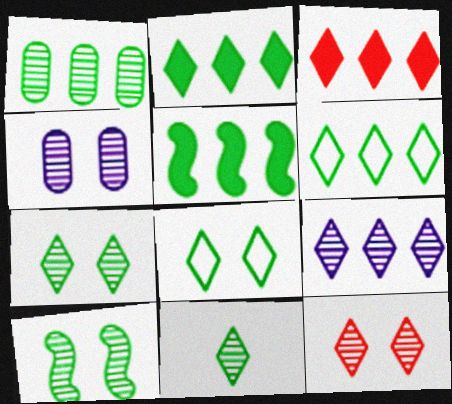[[1, 5, 6], 
[1, 10, 11], 
[2, 8, 11], 
[3, 6, 9], 
[4, 10, 12], 
[9, 11, 12]]